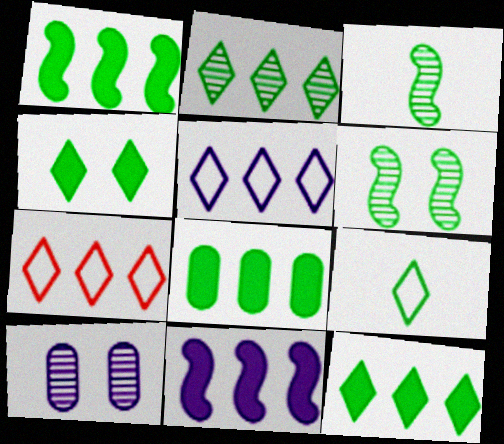[[1, 8, 12], 
[2, 4, 9], 
[6, 8, 9]]